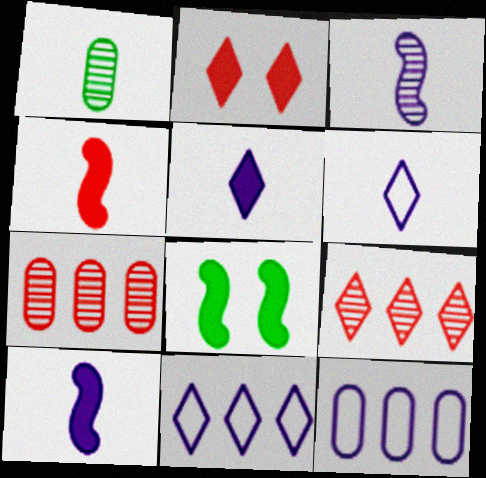[[1, 4, 6], 
[6, 7, 8]]